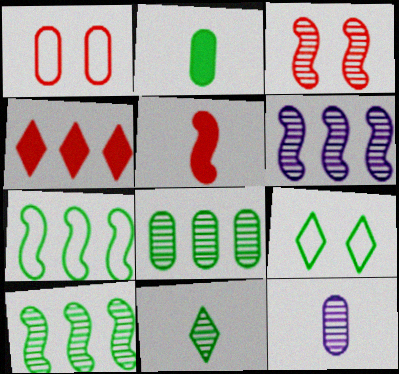[[2, 9, 10]]